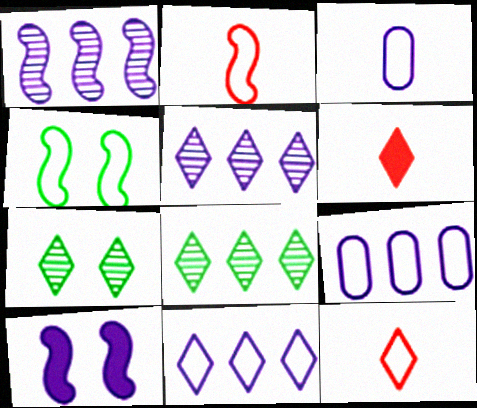[[3, 5, 10], 
[4, 9, 12], 
[6, 7, 11]]